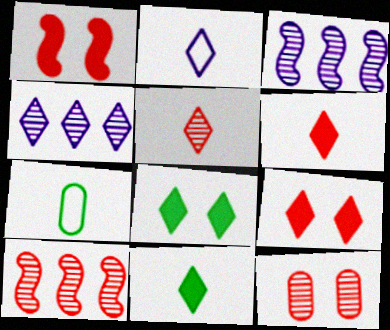[[1, 4, 7], 
[2, 5, 11], 
[3, 7, 9], 
[5, 10, 12]]